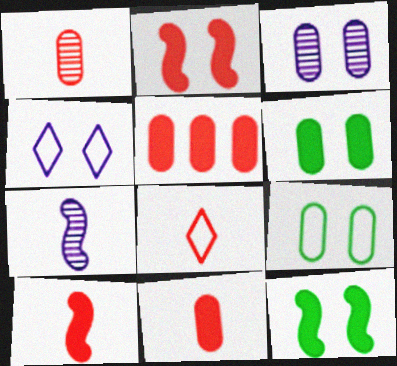[[1, 8, 10]]